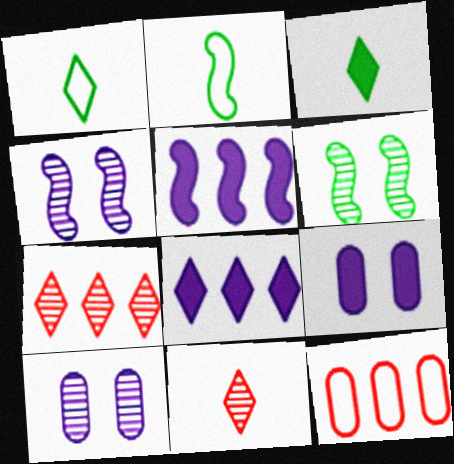[[2, 7, 9], 
[3, 4, 12]]